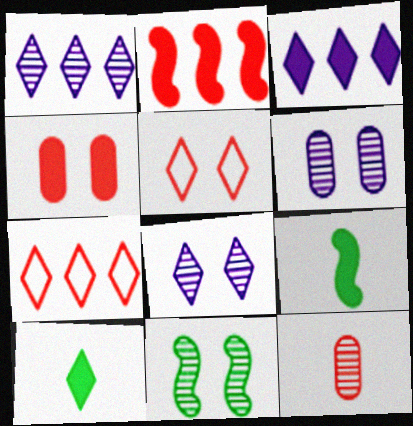[[1, 5, 10], 
[1, 11, 12], 
[2, 5, 12], 
[3, 4, 9], 
[6, 7, 9], 
[7, 8, 10]]